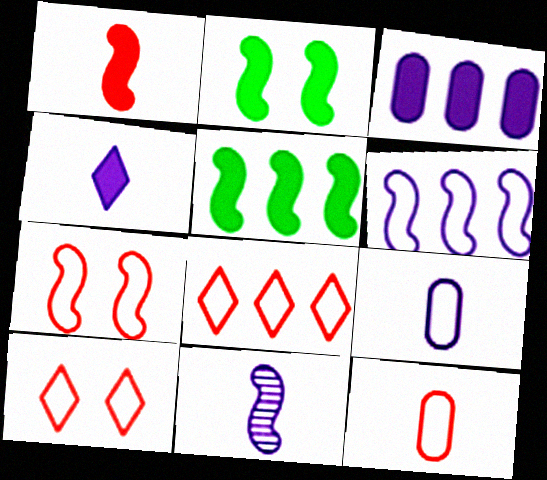[[4, 9, 11], 
[5, 7, 11], 
[7, 8, 12]]